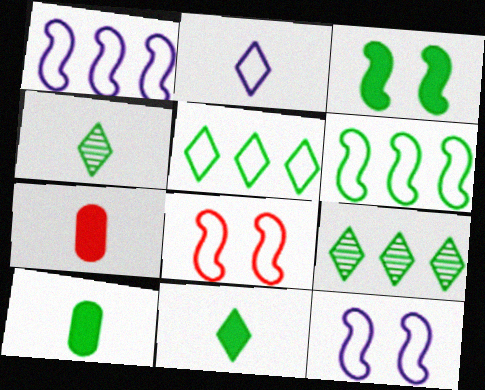[[7, 9, 12]]